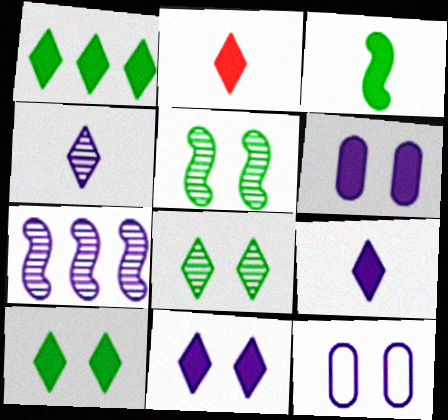[[1, 2, 11], 
[7, 9, 12]]